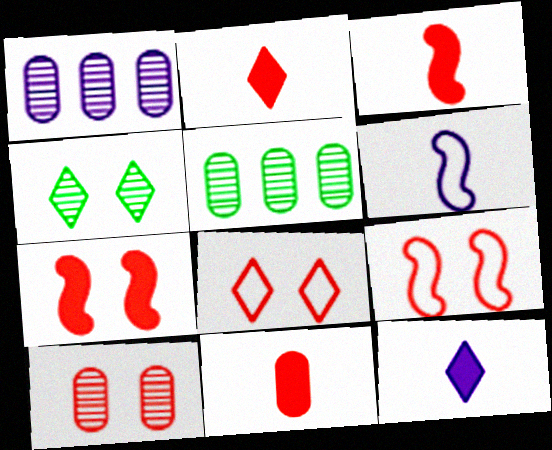[[2, 3, 11], 
[5, 9, 12], 
[7, 8, 10]]